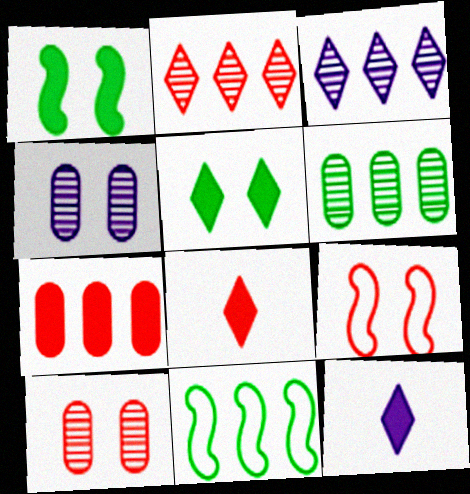[[1, 7, 12], 
[3, 7, 11], 
[4, 5, 9], 
[4, 8, 11], 
[6, 9, 12], 
[10, 11, 12]]